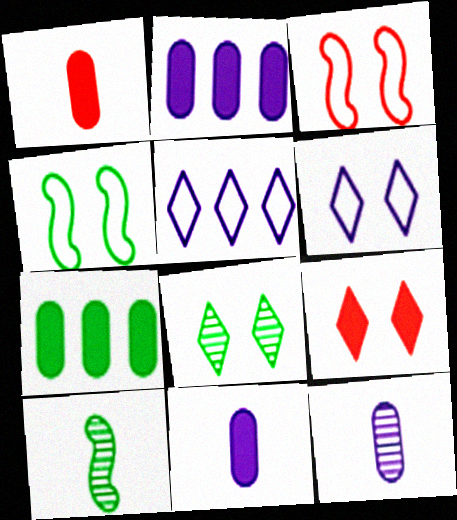[[6, 8, 9]]